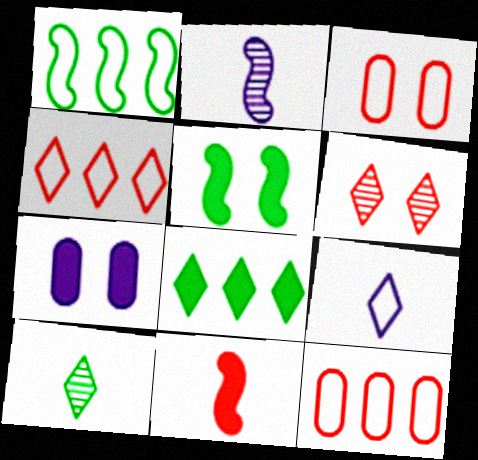[[1, 3, 9], 
[2, 3, 8], 
[6, 8, 9], 
[6, 11, 12], 
[7, 8, 11]]